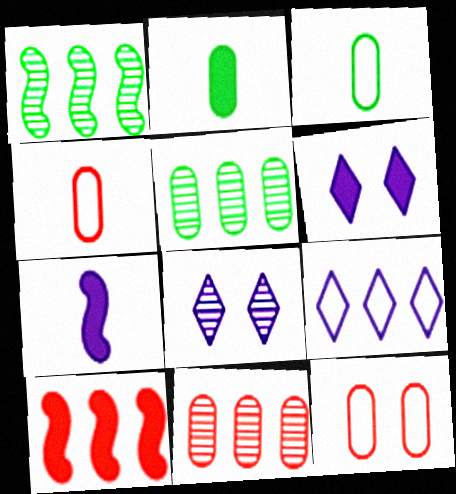[[1, 4, 6], 
[2, 6, 10], 
[3, 8, 10], 
[5, 9, 10]]